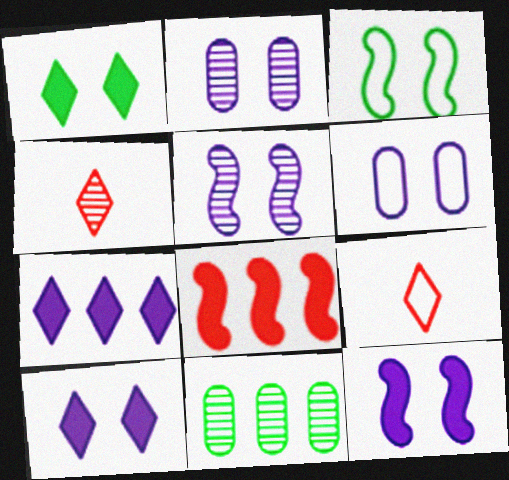[[4, 5, 11], 
[5, 6, 10], 
[9, 11, 12]]